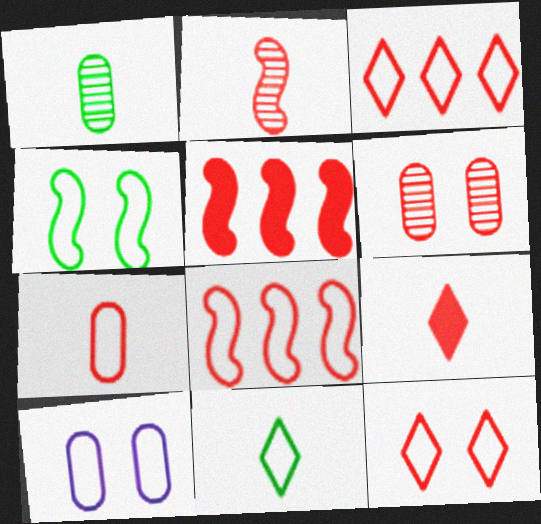[[2, 7, 9], 
[4, 10, 12], 
[6, 8, 9], 
[7, 8, 12], 
[8, 10, 11]]